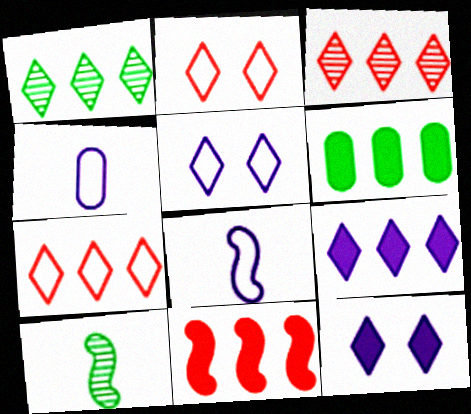[[1, 7, 9], 
[6, 9, 11]]